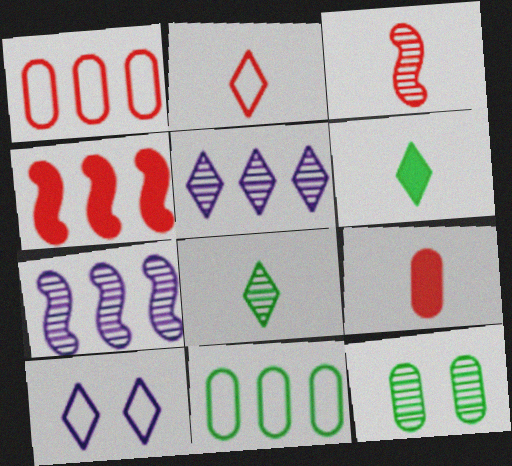[[2, 3, 9], 
[3, 5, 12], 
[4, 5, 11]]